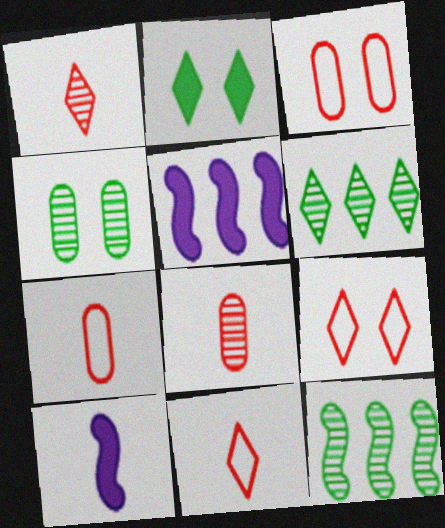[[3, 6, 10], 
[4, 5, 11]]